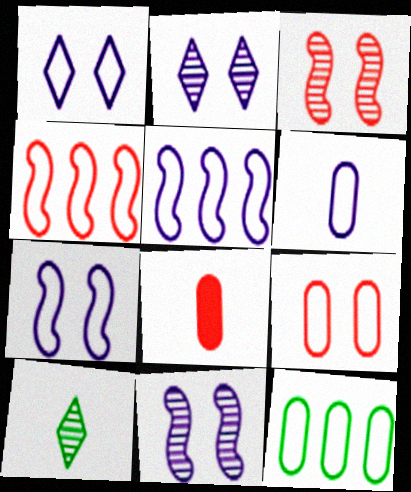[[1, 5, 6], 
[6, 9, 12]]